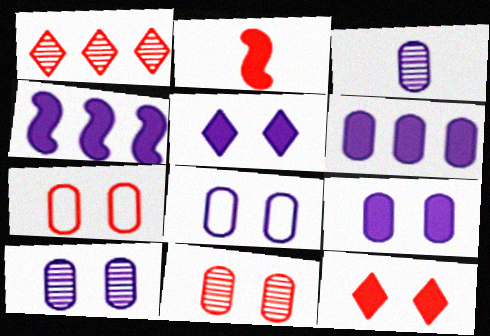[[1, 2, 7], 
[3, 6, 8], 
[8, 9, 10]]